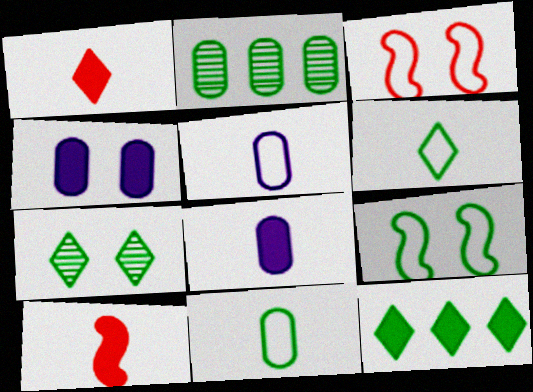[[3, 4, 7], 
[4, 10, 12], 
[6, 7, 12]]